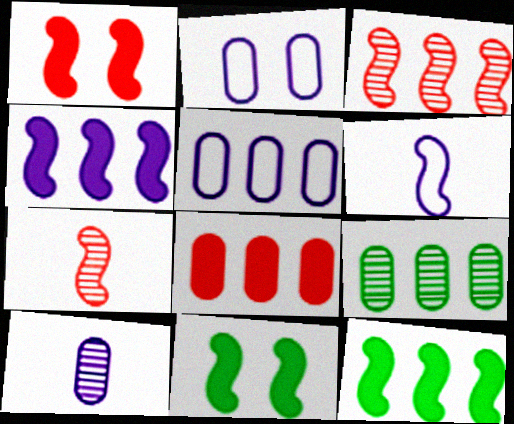[[3, 6, 11], 
[5, 8, 9]]